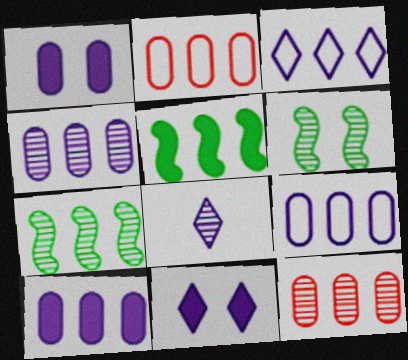[[3, 5, 12], 
[3, 8, 11], 
[4, 9, 10], 
[6, 8, 12]]